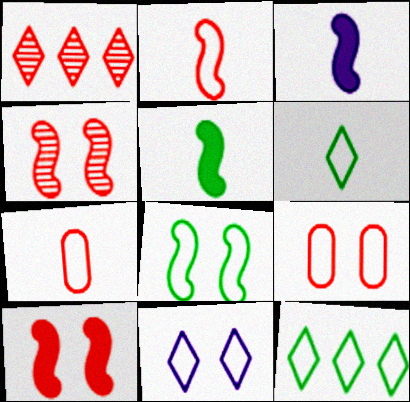[[1, 7, 10], 
[8, 9, 11]]